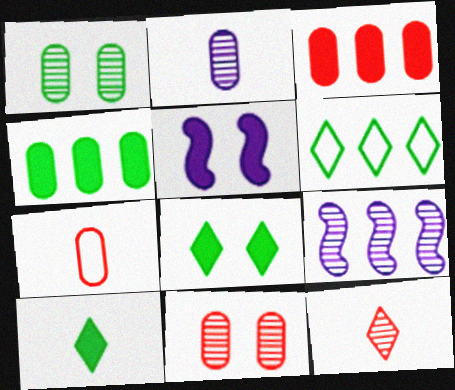[[1, 9, 12], 
[3, 5, 10], 
[3, 6, 9], 
[3, 7, 11], 
[7, 8, 9]]